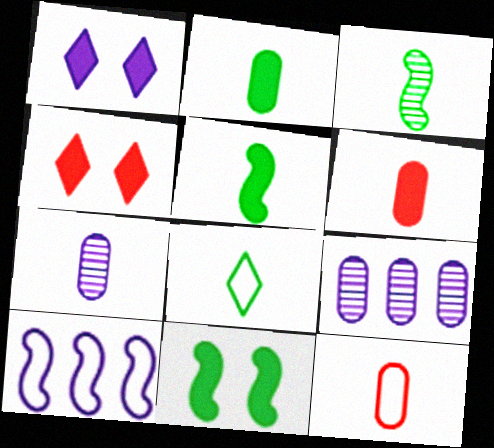[[1, 7, 10], 
[2, 3, 8], 
[2, 7, 12]]